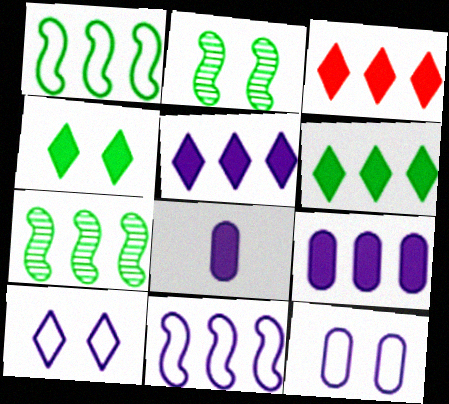[[3, 5, 6]]